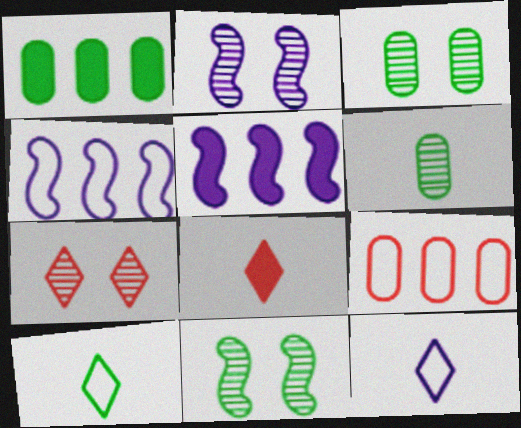[[1, 10, 11], 
[2, 3, 7], 
[3, 4, 8]]